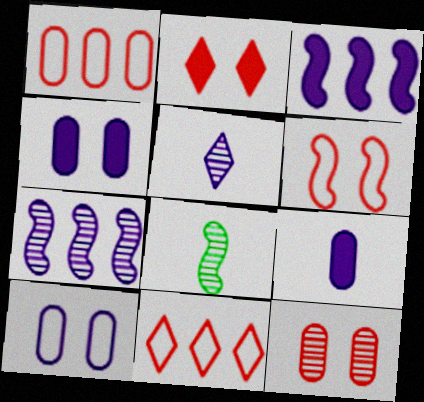[[2, 6, 12], 
[3, 5, 10], 
[3, 6, 8], 
[4, 8, 11]]